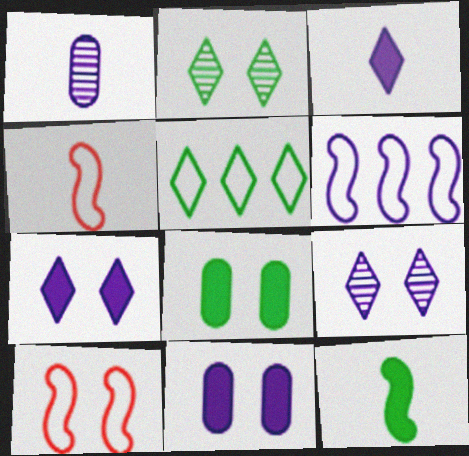[[1, 6, 7], 
[2, 10, 11], 
[8, 9, 10]]